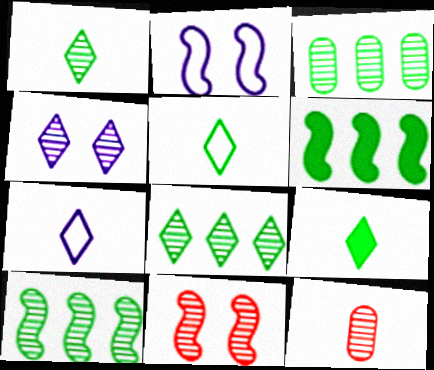[[1, 5, 9], 
[3, 8, 10], 
[4, 10, 12]]